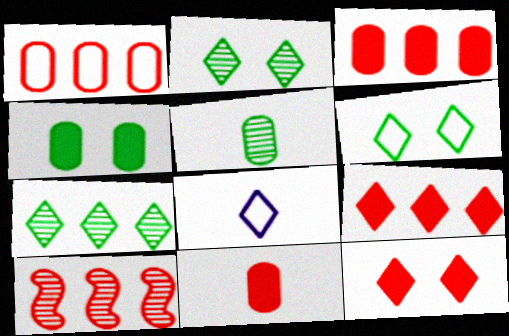[[1, 9, 10], 
[2, 8, 9], 
[4, 8, 10], 
[7, 8, 12]]